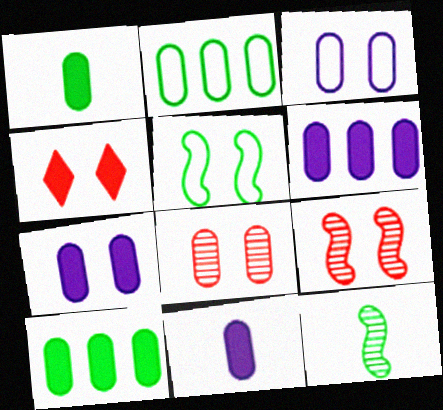[[2, 8, 11], 
[6, 7, 11]]